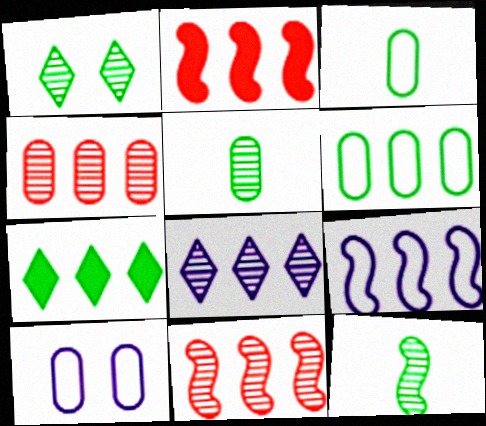[[2, 6, 8], 
[4, 7, 9]]